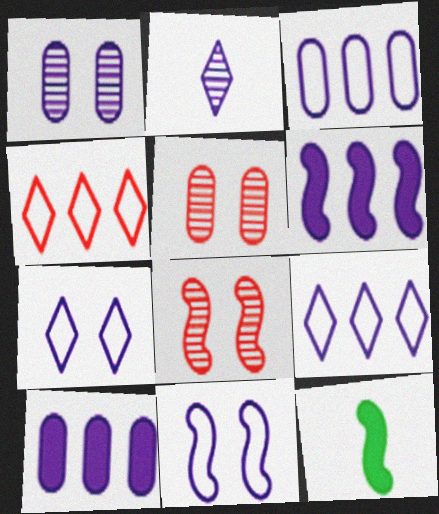[[1, 4, 12], 
[2, 10, 11], 
[5, 9, 12]]